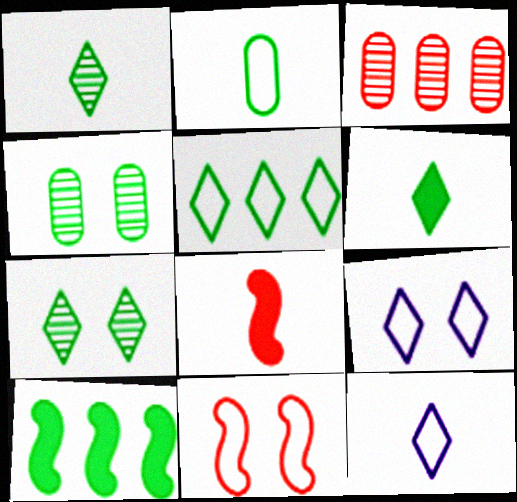[[2, 7, 10], 
[5, 6, 7]]